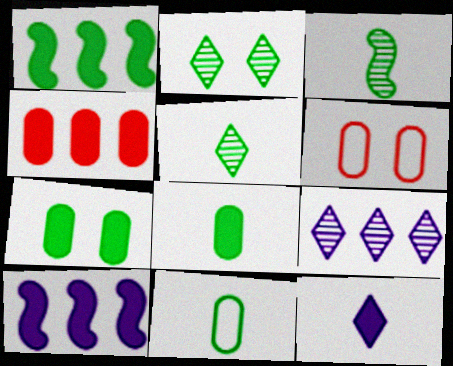[[1, 2, 11], 
[5, 6, 10]]